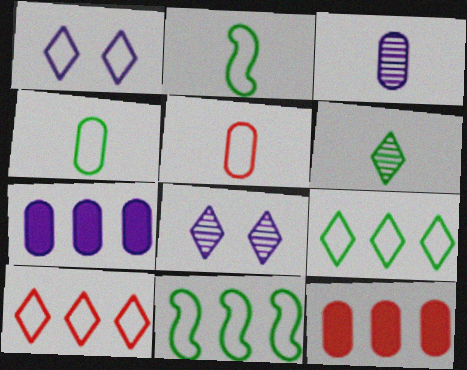[[1, 5, 11], 
[2, 8, 12]]